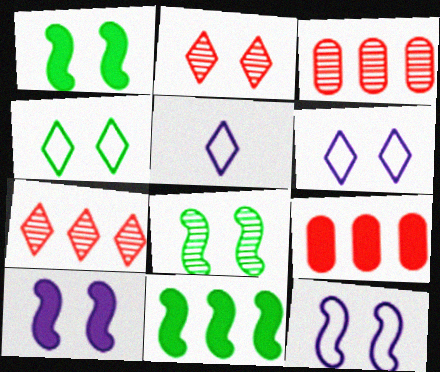[[1, 3, 5], 
[5, 8, 9]]